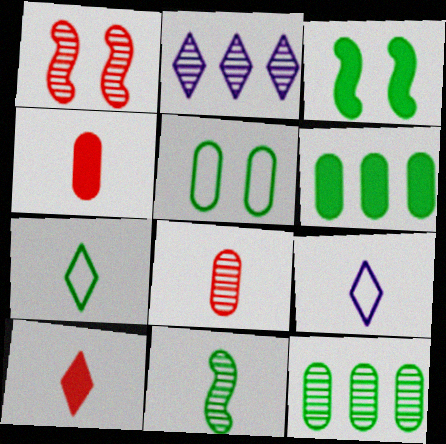[[1, 6, 9], 
[3, 7, 12], 
[4, 9, 11]]